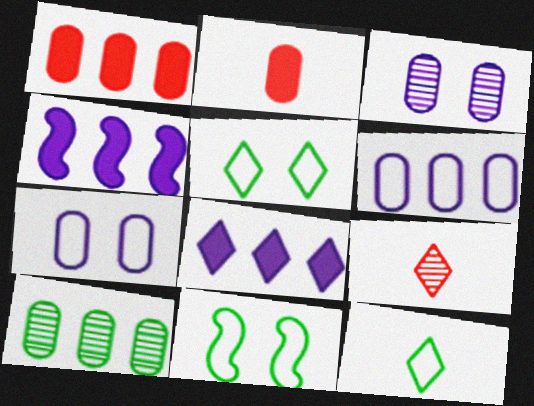[[1, 6, 10], 
[2, 7, 10], 
[5, 8, 9]]